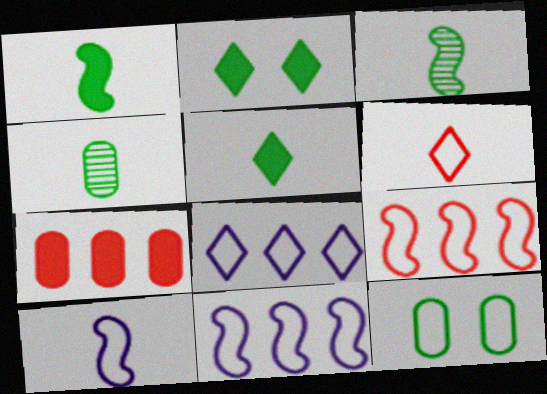[[6, 11, 12]]